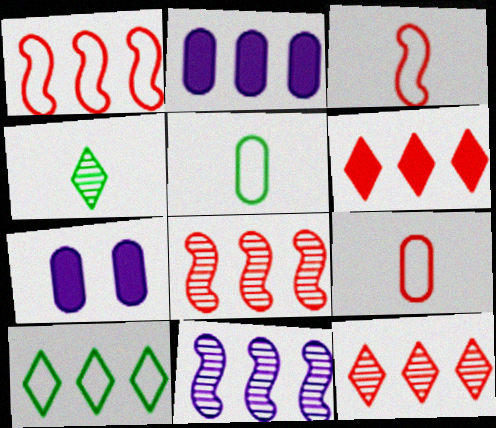[[1, 4, 7], 
[2, 8, 10]]